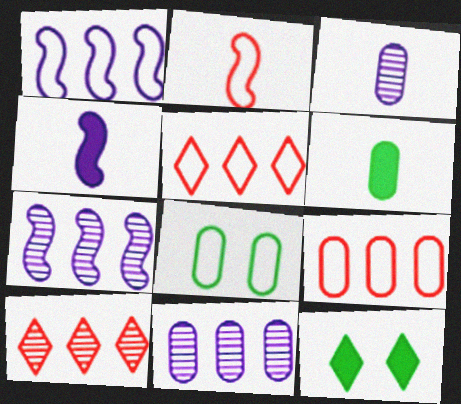[[2, 11, 12], 
[4, 8, 10]]